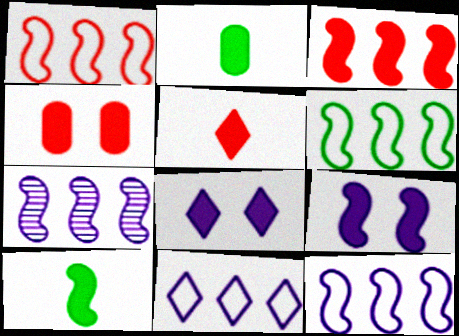[[1, 6, 12], 
[2, 3, 8], 
[3, 4, 5], 
[3, 6, 7], 
[3, 9, 10]]